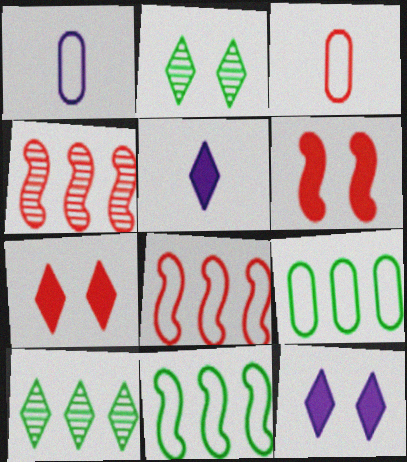[[1, 6, 10], 
[3, 4, 7]]